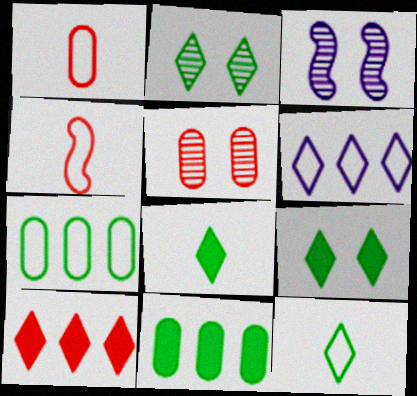[[2, 3, 5], 
[4, 5, 10]]